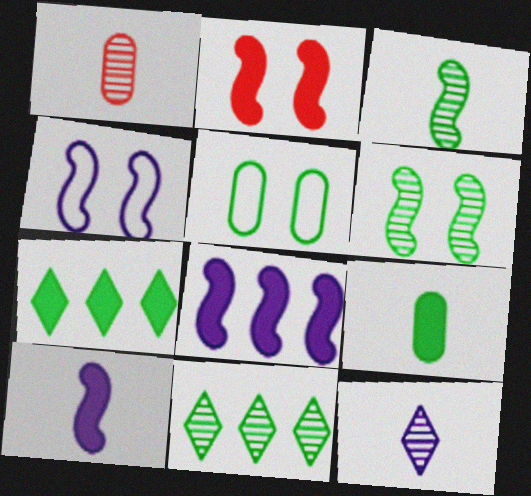[[1, 3, 12], 
[1, 4, 7], 
[2, 4, 6], 
[3, 5, 7]]